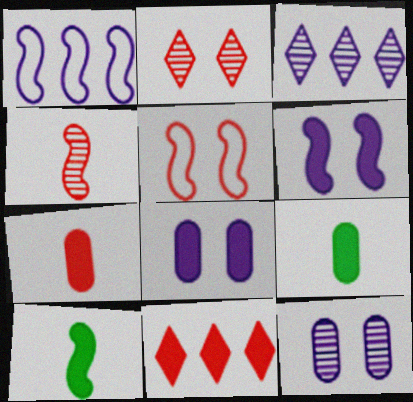[[1, 2, 9], 
[3, 5, 9], 
[6, 9, 11], 
[8, 10, 11]]